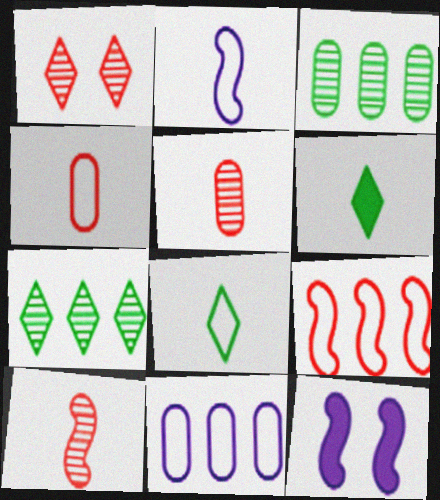[[2, 4, 8], 
[2, 5, 6], 
[4, 7, 12]]